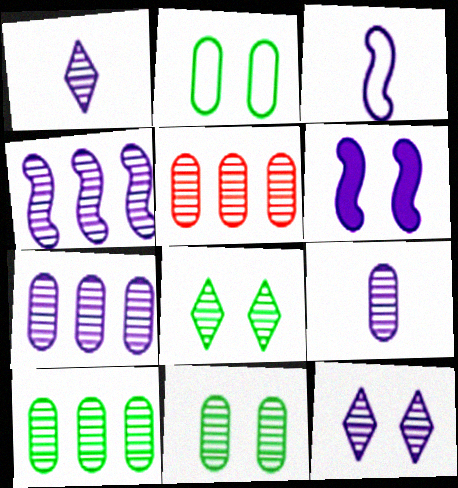[[3, 4, 6], 
[4, 9, 12], 
[5, 7, 10], 
[5, 9, 11]]